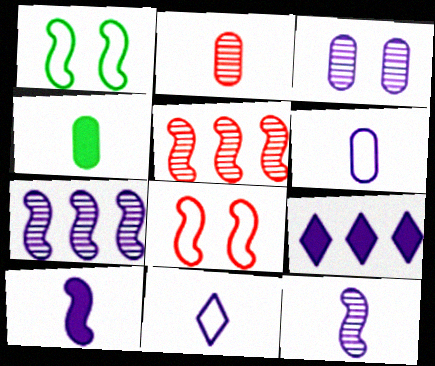[[1, 2, 9], 
[1, 5, 10], 
[2, 4, 6]]